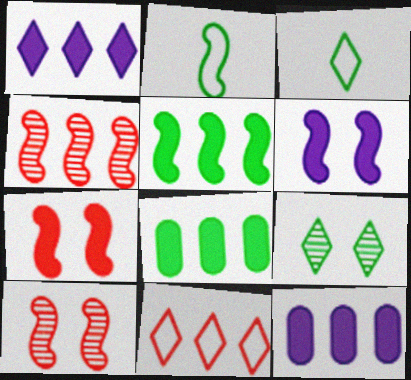[[2, 4, 6], 
[2, 8, 9], 
[3, 10, 12]]